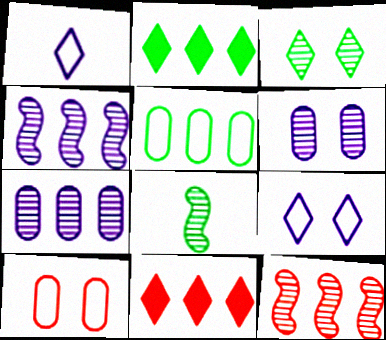[[1, 3, 11], 
[4, 5, 11]]